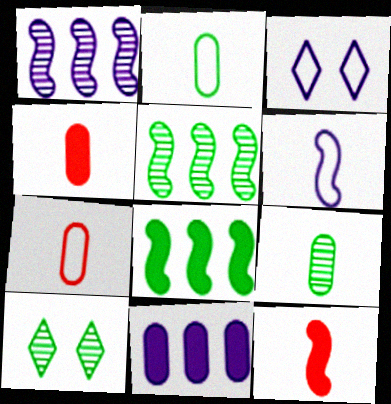[[2, 8, 10], 
[3, 4, 5], 
[5, 9, 10]]